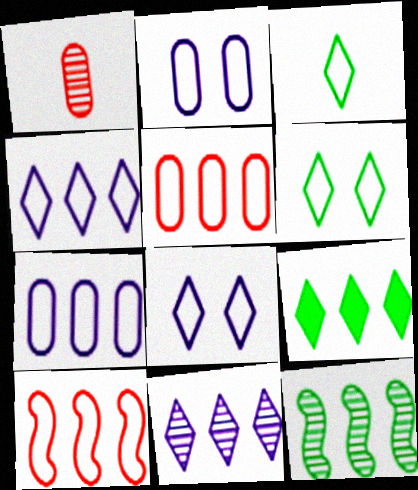[[2, 3, 10]]